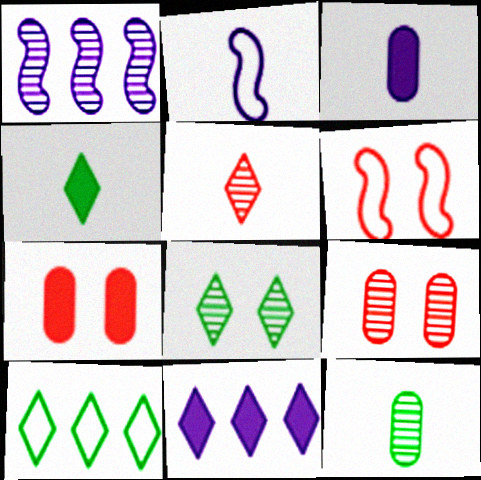[[4, 8, 10], 
[6, 11, 12]]